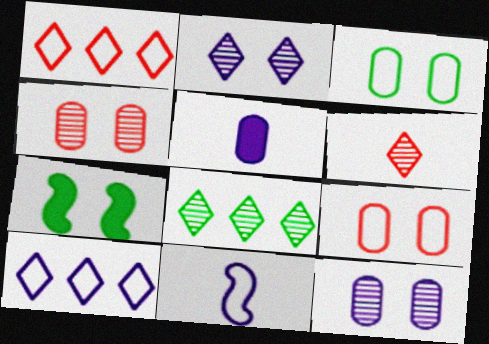[[1, 3, 11], 
[2, 6, 8], 
[2, 7, 9]]